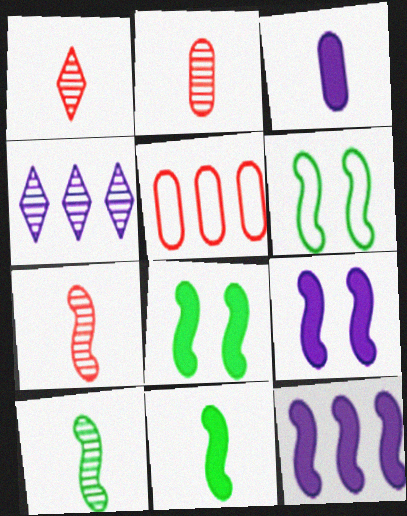[[1, 2, 7], 
[6, 7, 12]]